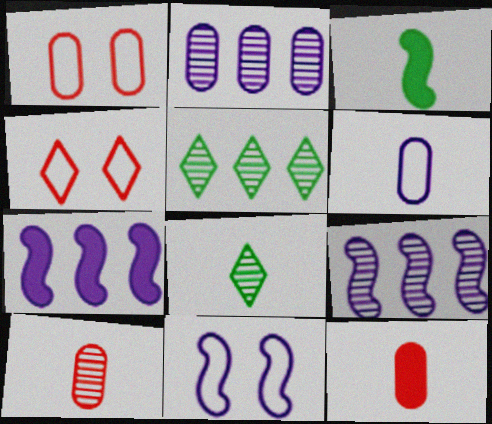[[1, 7, 8], 
[2, 3, 4], 
[5, 11, 12]]